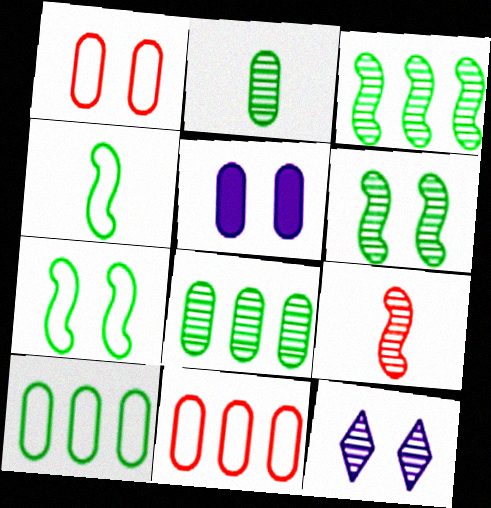[[2, 5, 11], 
[8, 9, 12]]